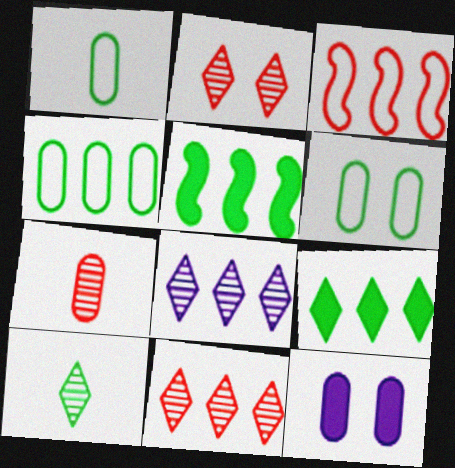[[1, 4, 6], 
[2, 8, 10], 
[3, 10, 12], 
[4, 7, 12], 
[5, 6, 10]]